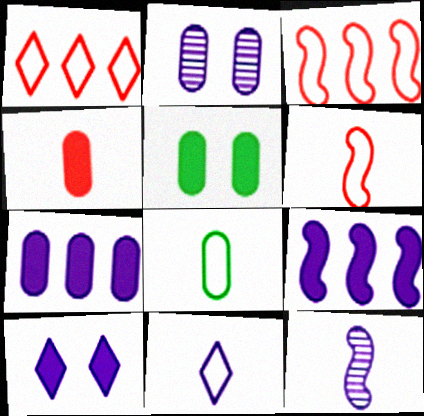[[1, 5, 12], 
[2, 9, 11], 
[4, 5, 7], 
[6, 8, 11]]